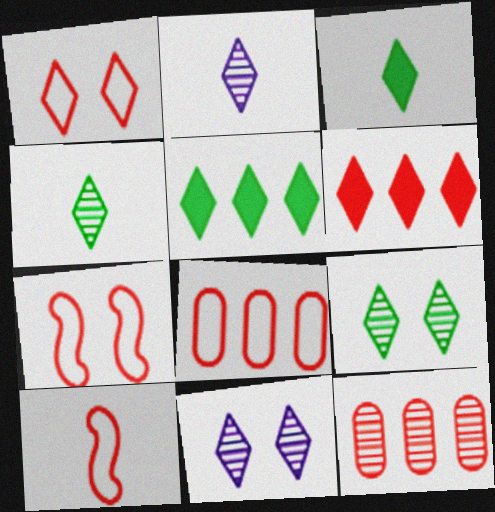[[1, 2, 5], 
[1, 8, 10]]